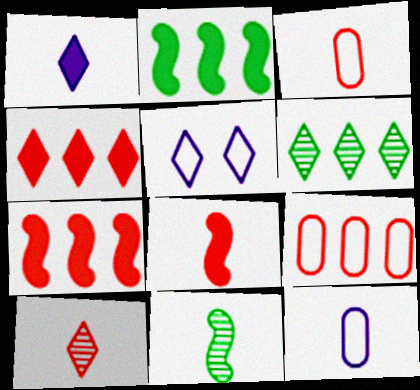[[1, 3, 11], 
[3, 8, 10]]